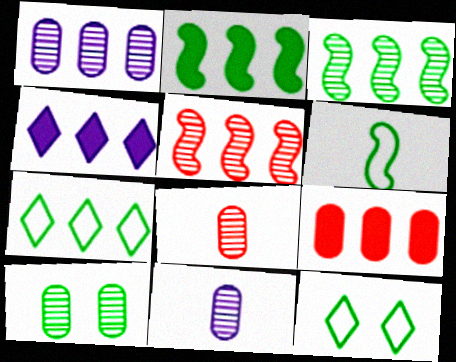[[1, 8, 10], 
[2, 4, 9]]